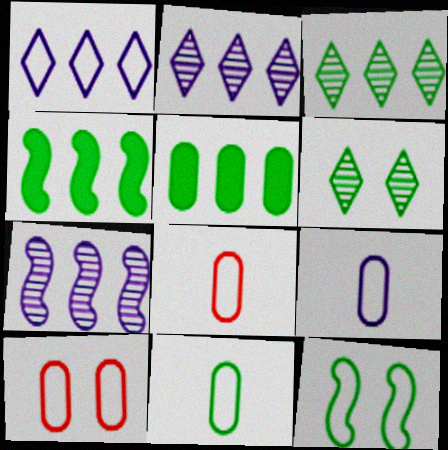[[1, 8, 12], 
[4, 6, 11], 
[8, 9, 11]]